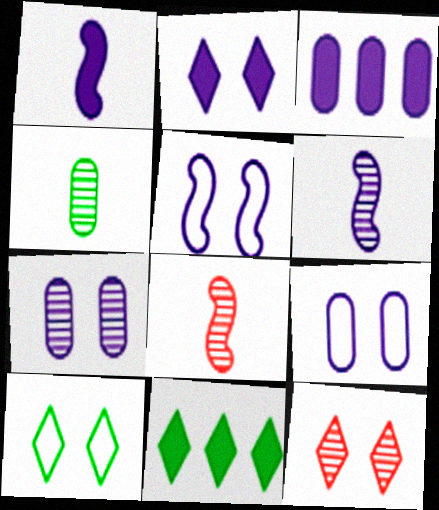[[1, 2, 3], 
[2, 5, 7], 
[2, 10, 12], 
[3, 8, 10], 
[8, 9, 11]]